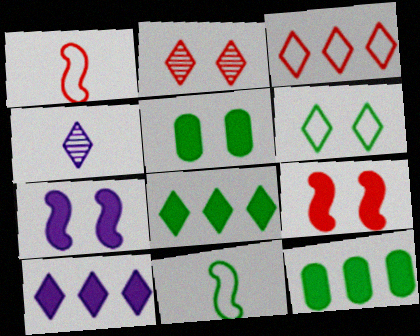[]